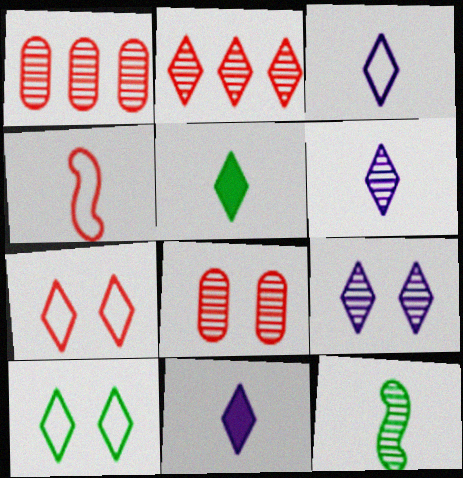[[1, 9, 12], 
[2, 10, 11], 
[3, 6, 11]]